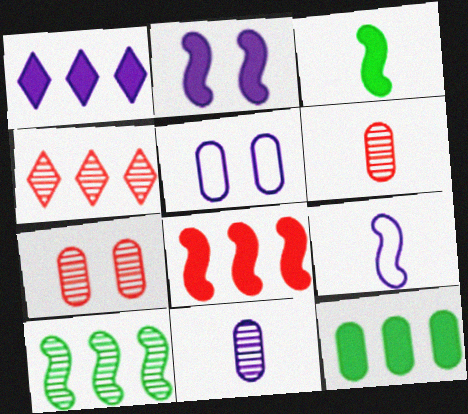[[1, 8, 12], 
[2, 3, 8], 
[3, 4, 5], 
[5, 6, 12]]